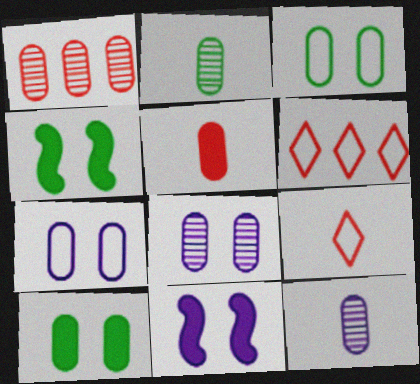[[1, 2, 8], 
[2, 6, 11], 
[4, 6, 12]]